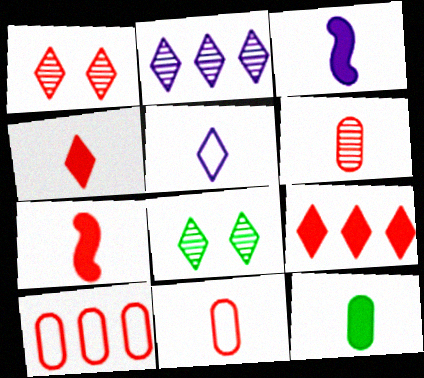[[1, 7, 10], 
[3, 4, 12], 
[3, 8, 10], 
[5, 8, 9]]